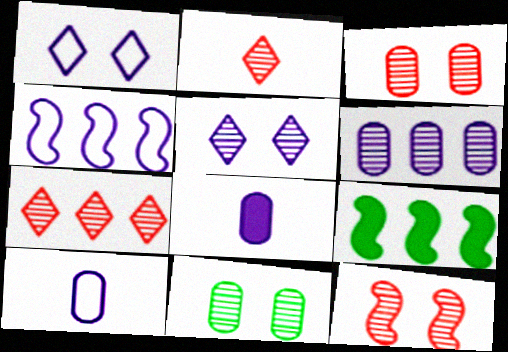[[1, 4, 10], 
[4, 5, 8], 
[5, 11, 12]]